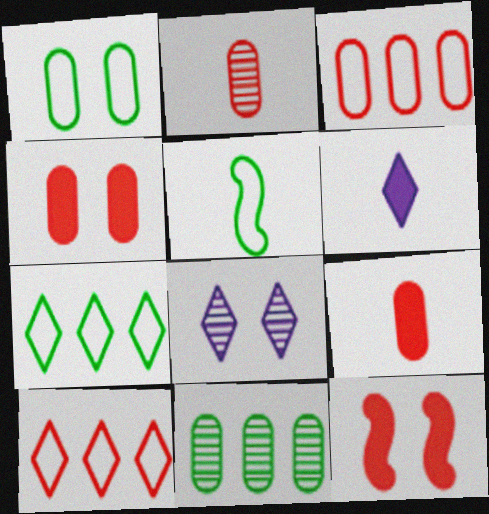[[1, 5, 7], 
[1, 8, 12], 
[2, 3, 4], 
[2, 5, 6], 
[2, 10, 12]]